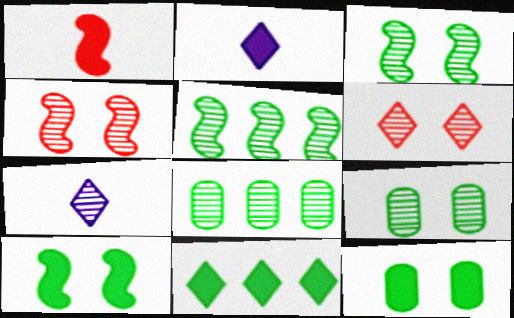[[4, 7, 8]]